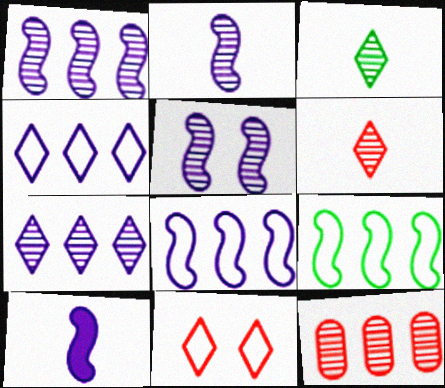[[1, 2, 5], 
[3, 5, 12], 
[5, 8, 10]]